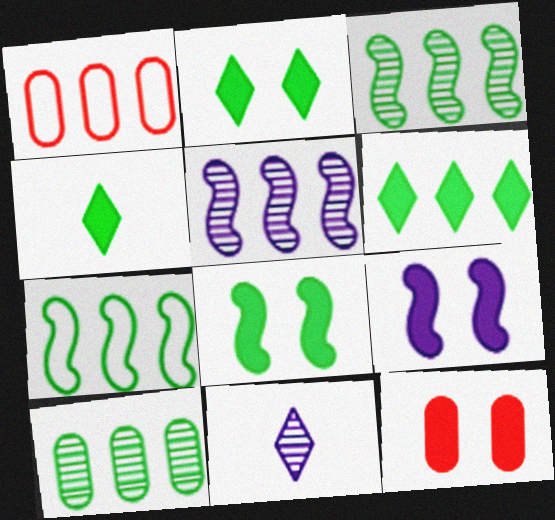[[1, 5, 6], 
[1, 8, 11], 
[2, 4, 6], 
[2, 9, 12], 
[6, 7, 10], 
[7, 11, 12]]